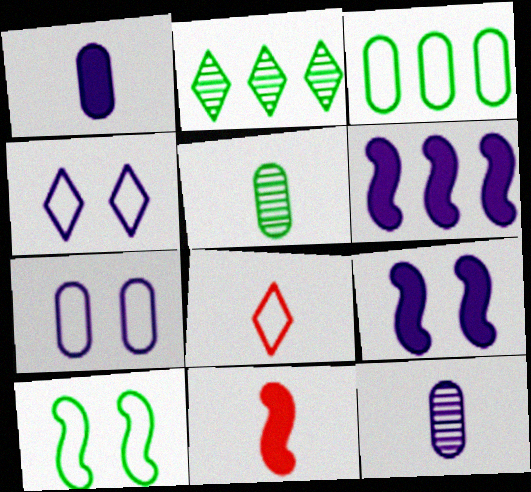[[2, 7, 11], 
[4, 6, 12]]